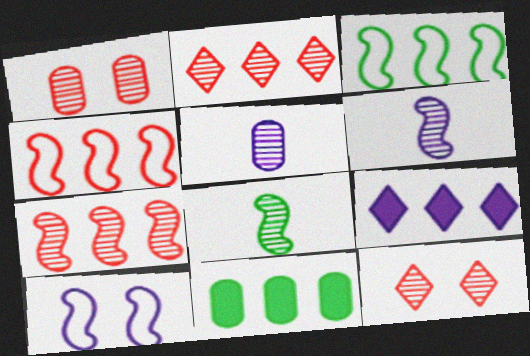[[5, 9, 10]]